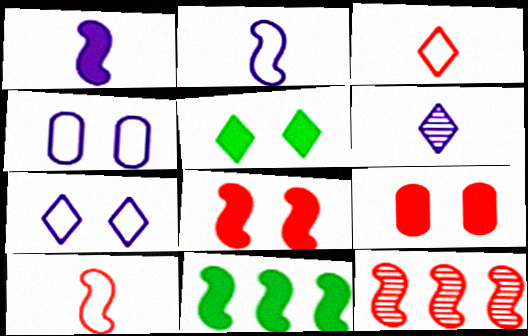[[1, 8, 11], 
[3, 9, 12], 
[8, 10, 12]]